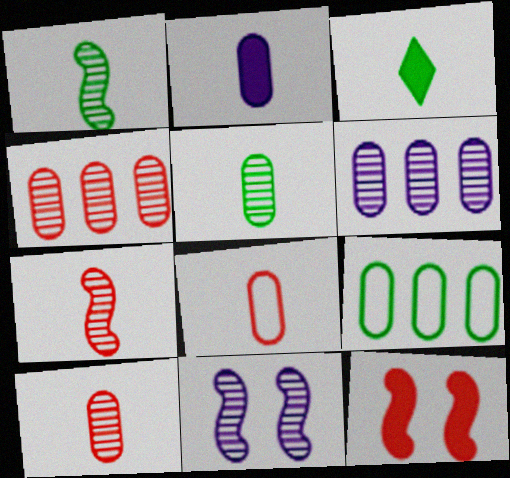[[2, 5, 8]]